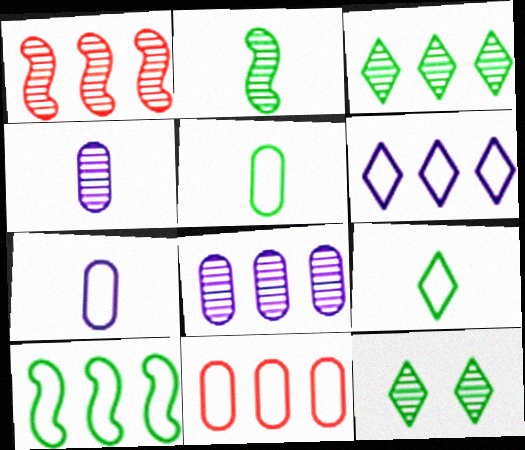[[1, 3, 8], 
[1, 4, 12], 
[6, 10, 11]]